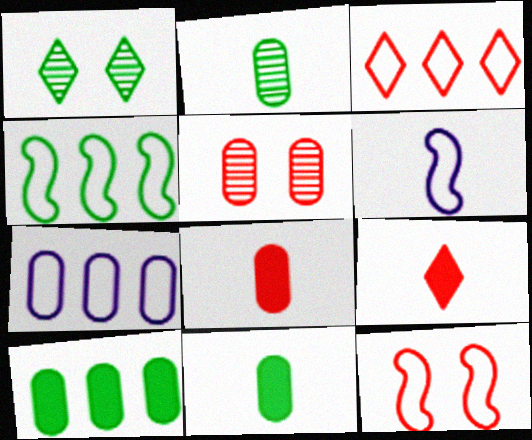[[1, 4, 11], 
[2, 6, 9], 
[3, 4, 7], 
[4, 6, 12], 
[5, 7, 11]]